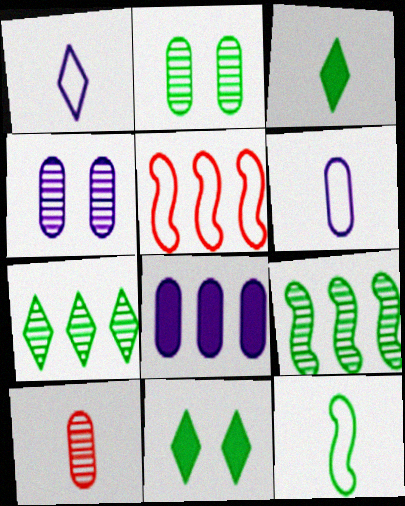[[3, 4, 5], 
[4, 6, 8], 
[5, 7, 8]]